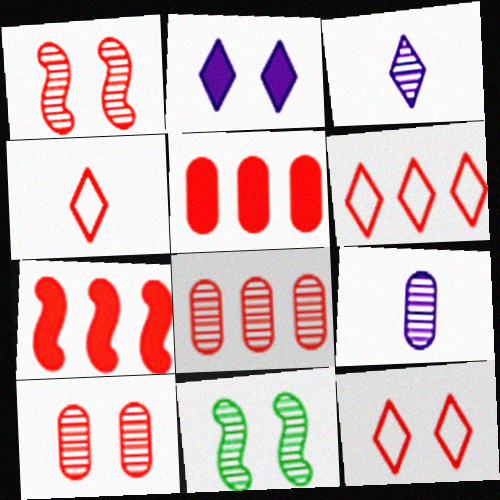[[1, 4, 5], 
[3, 8, 11], 
[4, 6, 12], 
[4, 7, 10], 
[6, 7, 8]]